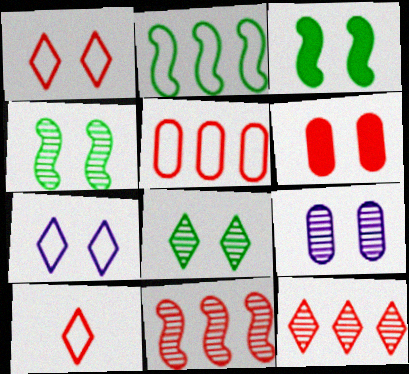[[1, 3, 9], 
[4, 6, 7], 
[6, 10, 11]]